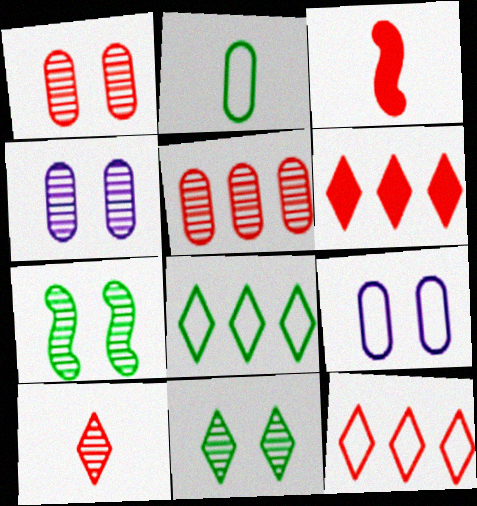[[1, 3, 12], 
[3, 4, 8]]